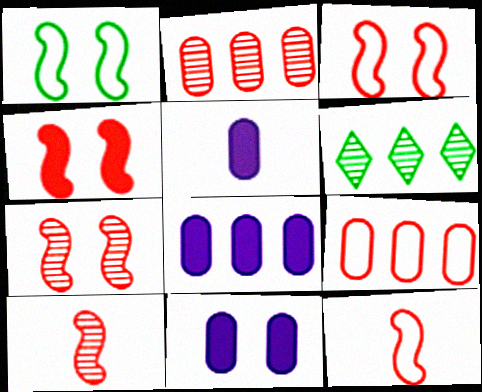[[3, 4, 7], 
[3, 5, 6], 
[5, 8, 11], 
[6, 11, 12]]